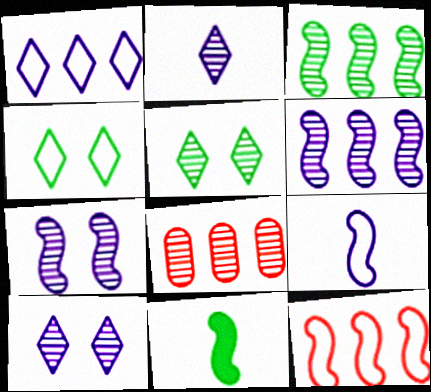[[7, 11, 12]]